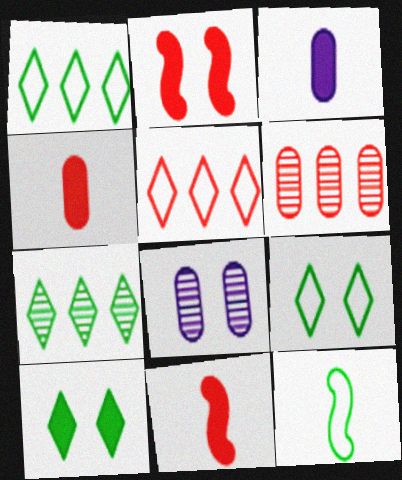[[1, 8, 11], 
[2, 8, 9]]